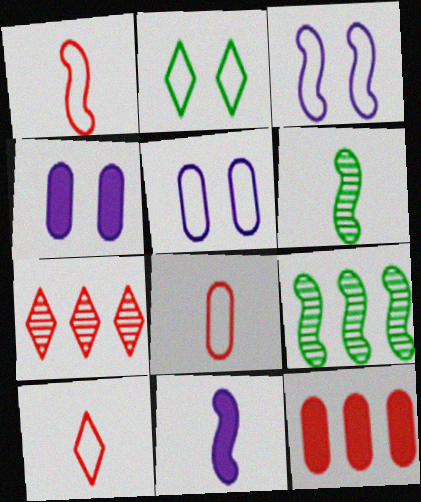[[1, 6, 11], 
[1, 8, 10], 
[4, 9, 10]]